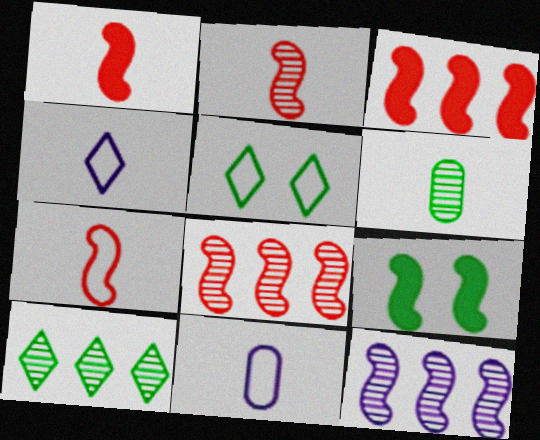[[1, 2, 7], 
[1, 4, 6], 
[7, 9, 12]]